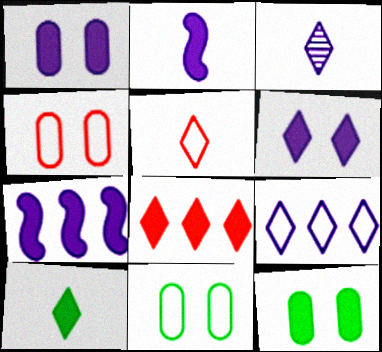[[2, 8, 12], 
[3, 5, 10], 
[3, 6, 9], 
[6, 8, 10]]